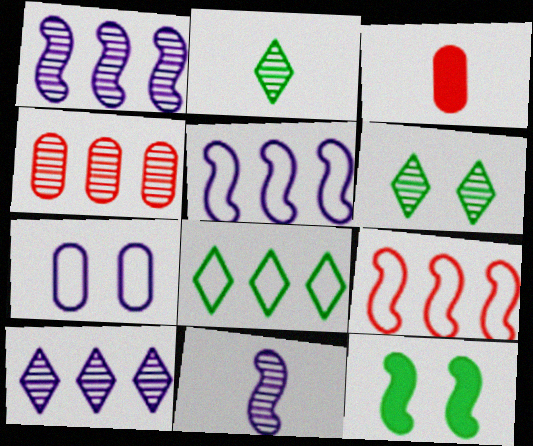[[3, 5, 6], 
[4, 6, 11], 
[9, 11, 12]]